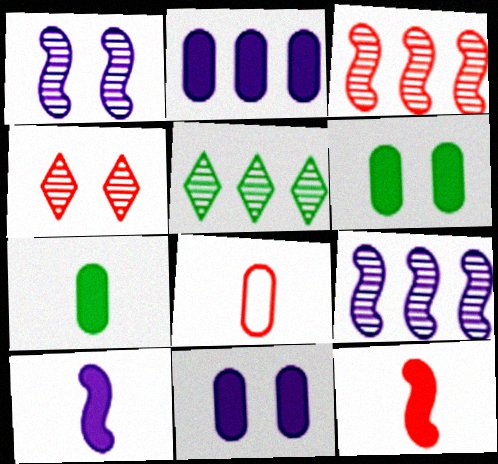[]